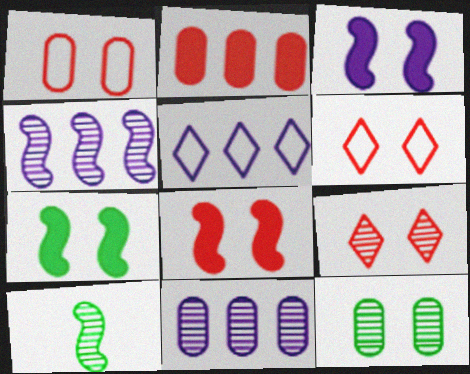[[1, 8, 9], 
[3, 6, 12], 
[3, 7, 8], 
[9, 10, 11]]